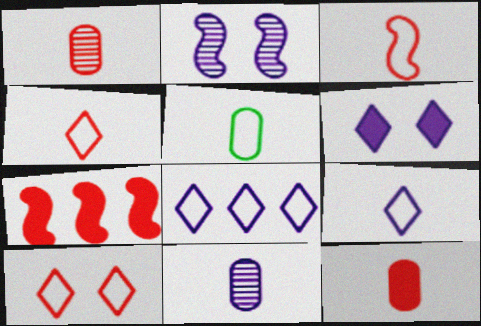[[1, 7, 10], 
[3, 5, 9], 
[5, 11, 12]]